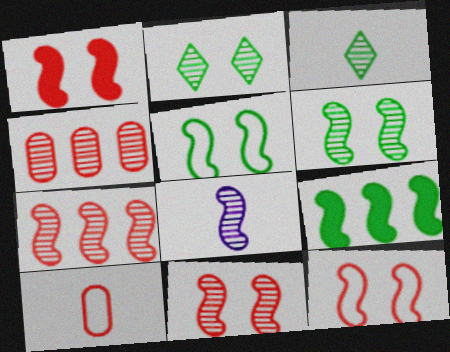[[1, 11, 12], 
[2, 4, 8], 
[6, 7, 8], 
[8, 9, 12]]